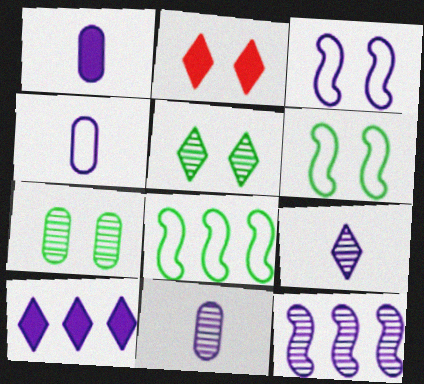[[1, 4, 11], 
[2, 3, 7], 
[2, 8, 11], 
[3, 10, 11]]